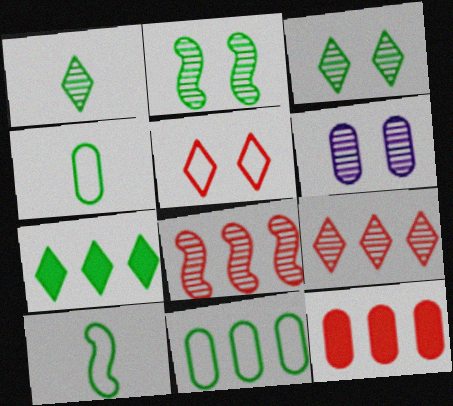[[1, 6, 8], 
[2, 4, 7], 
[4, 6, 12]]